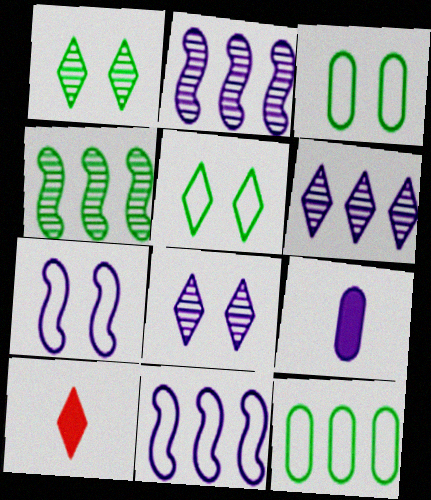[[2, 3, 10], 
[5, 6, 10], 
[6, 7, 9], 
[8, 9, 11]]